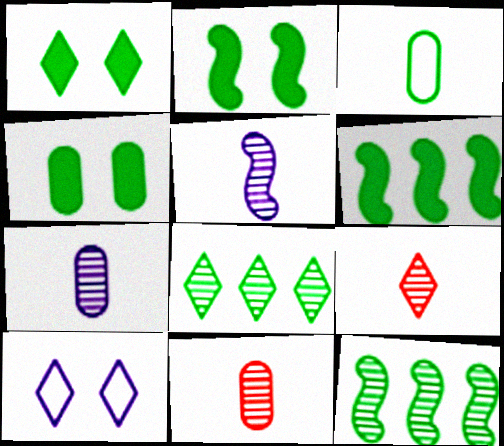[[1, 2, 4], 
[1, 3, 12], 
[2, 3, 8], 
[6, 10, 11]]